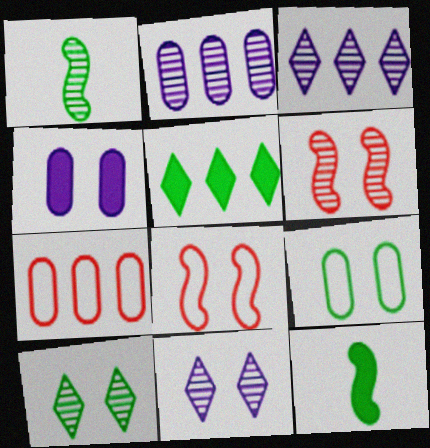[[1, 5, 9], 
[4, 8, 10], 
[7, 11, 12]]